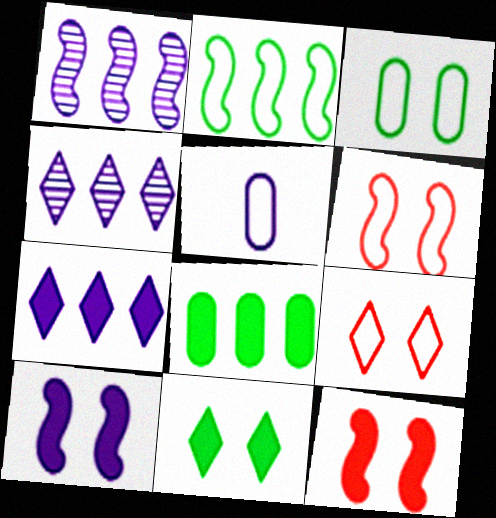[[2, 5, 9], 
[4, 5, 10]]